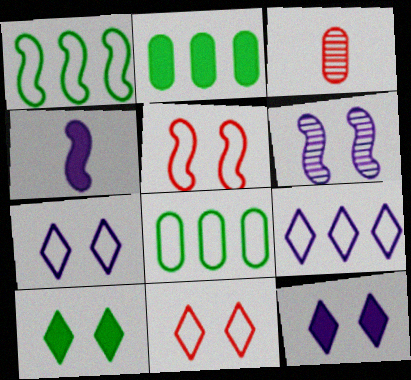[[1, 3, 12]]